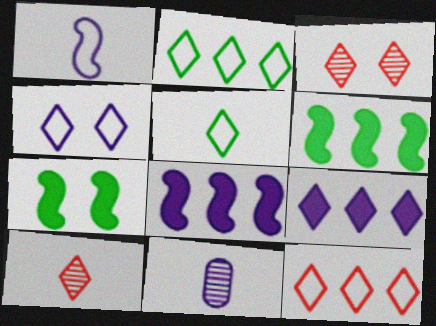[[3, 5, 9], 
[4, 5, 12], 
[4, 8, 11], 
[7, 11, 12]]